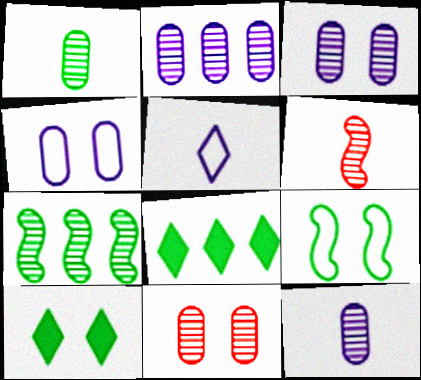[[1, 2, 11], 
[1, 8, 9], 
[2, 3, 12], 
[4, 6, 8]]